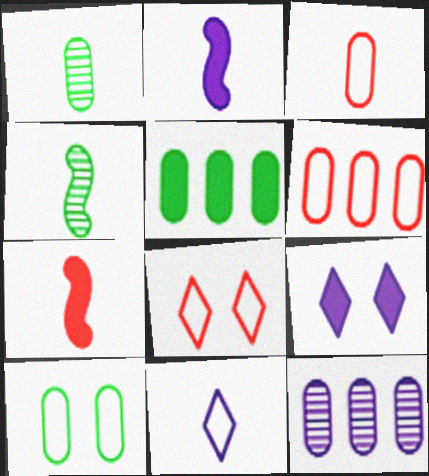[[1, 5, 10], 
[1, 7, 11], 
[4, 6, 9], 
[5, 6, 12], 
[5, 7, 9]]